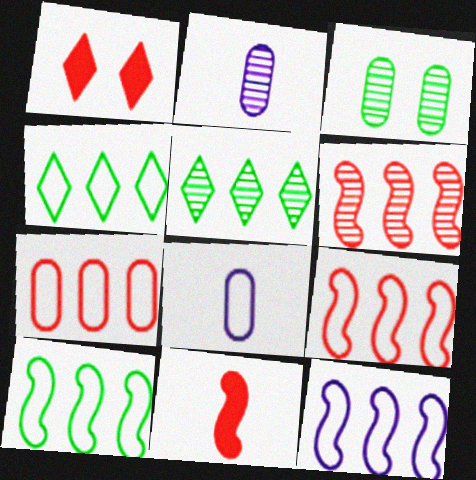[[1, 2, 10], 
[4, 7, 12], 
[9, 10, 12]]